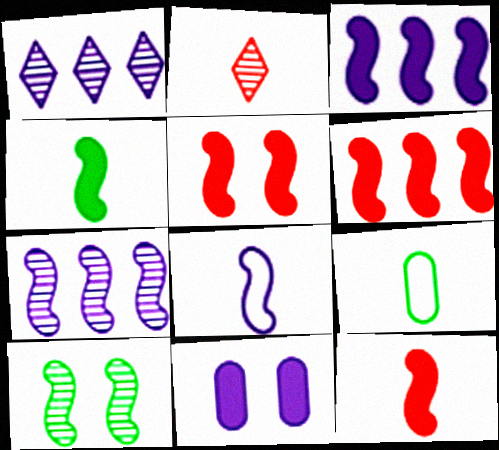[[1, 5, 9], 
[1, 8, 11], 
[3, 4, 5], 
[5, 6, 12], 
[6, 8, 10]]